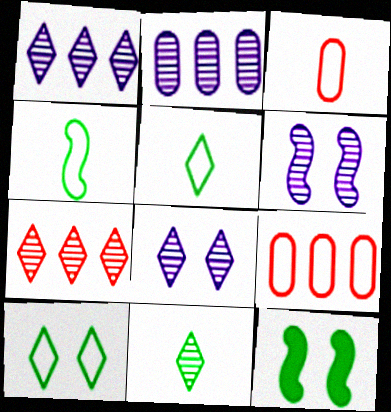[[1, 3, 12], 
[7, 8, 11]]